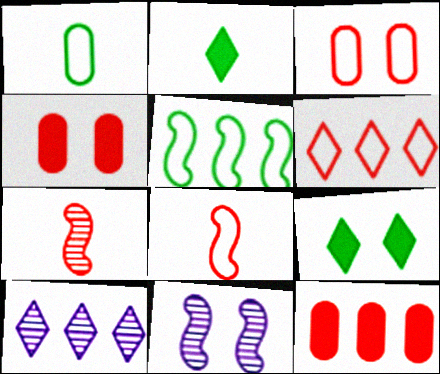[[3, 6, 8], 
[3, 9, 11], 
[4, 6, 7], 
[5, 10, 12]]